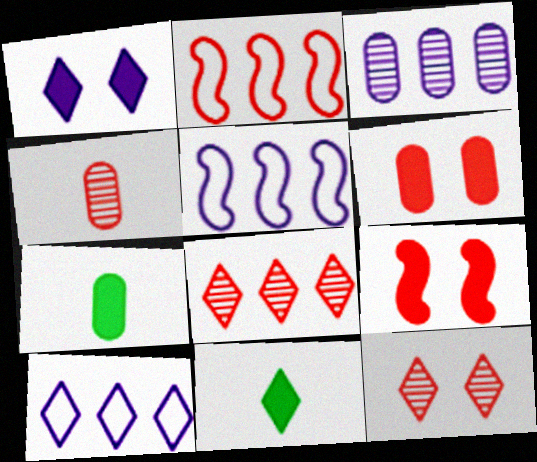[[5, 7, 12], 
[10, 11, 12]]